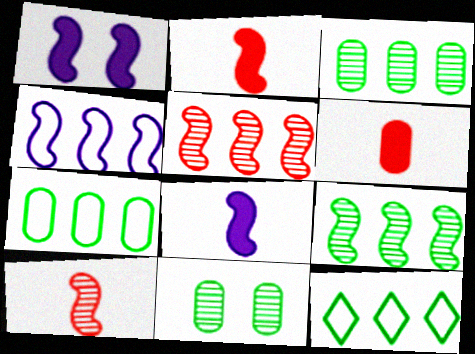[]